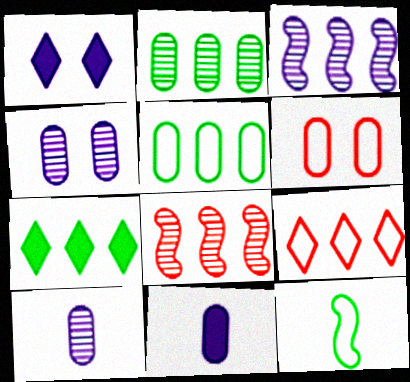[[2, 6, 11]]